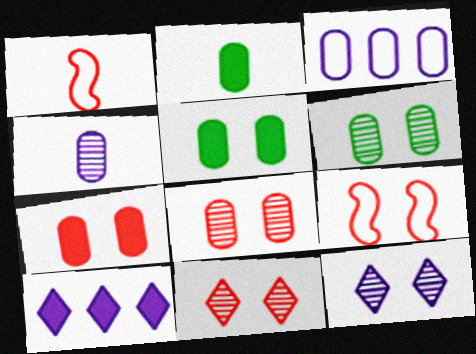[[1, 6, 10], 
[2, 3, 8], 
[5, 9, 12], 
[7, 9, 11]]